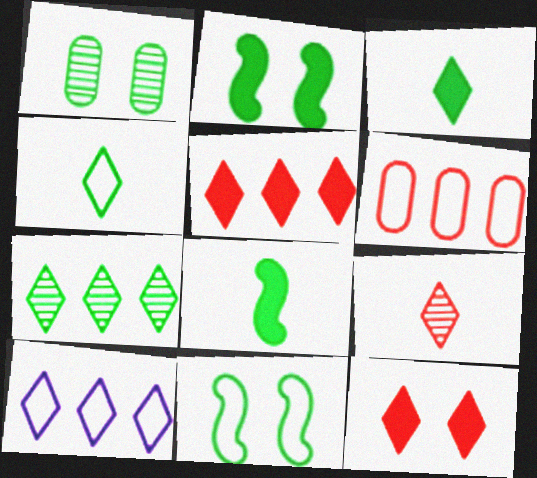[[5, 7, 10]]